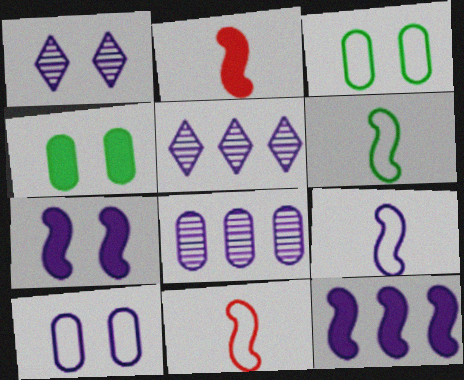[[1, 7, 10], 
[2, 3, 5], 
[4, 5, 11], 
[6, 9, 11]]